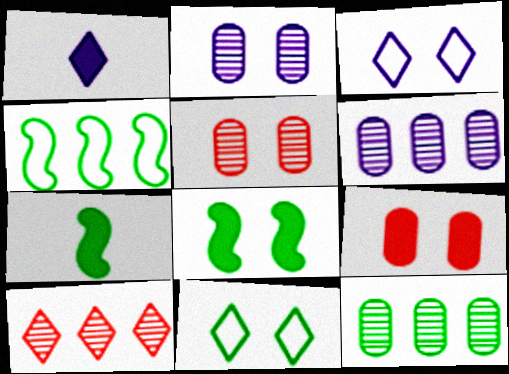[[1, 4, 5], 
[1, 10, 11], 
[3, 5, 8], 
[7, 11, 12]]